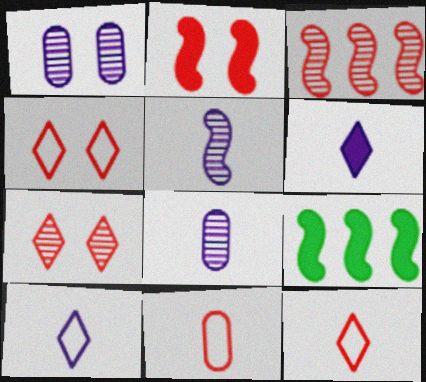[[1, 9, 12], 
[4, 8, 9]]